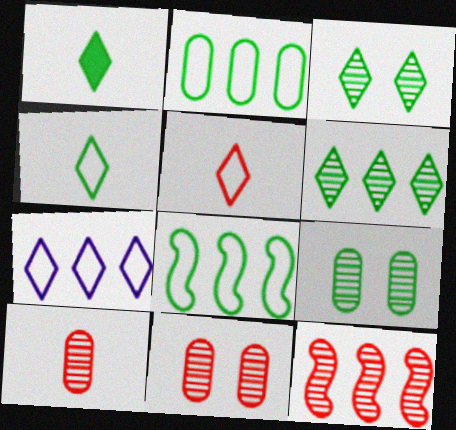[[1, 8, 9]]